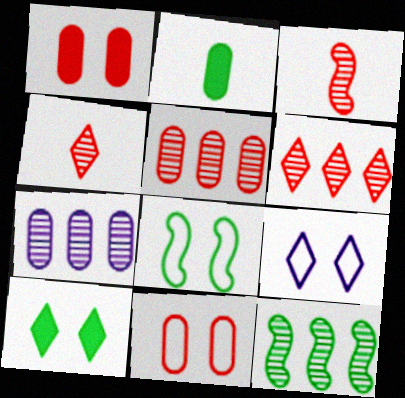[[2, 7, 11], 
[6, 7, 12], 
[8, 9, 11]]